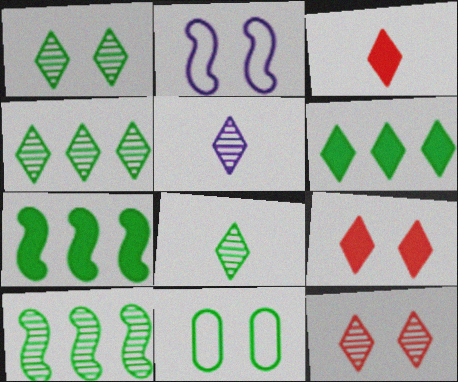[[1, 4, 8], 
[4, 5, 12], 
[7, 8, 11]]